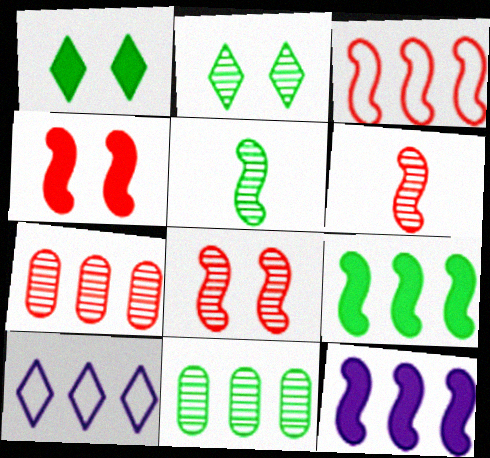[[2, 5, 11], 
[3, 4, 6], 
[7, 9, 10]]